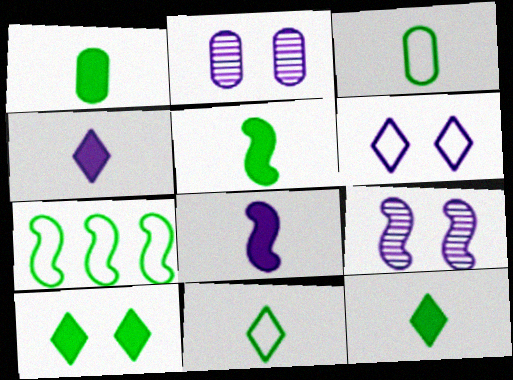[[1, 5, 12]]